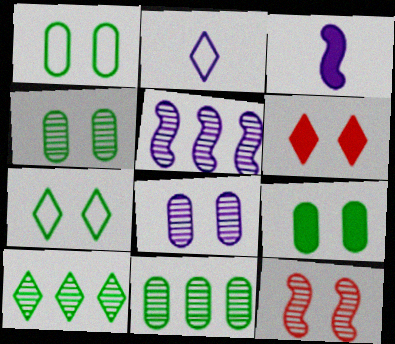[[1, 4, 9], 
[2, 6, 10]]